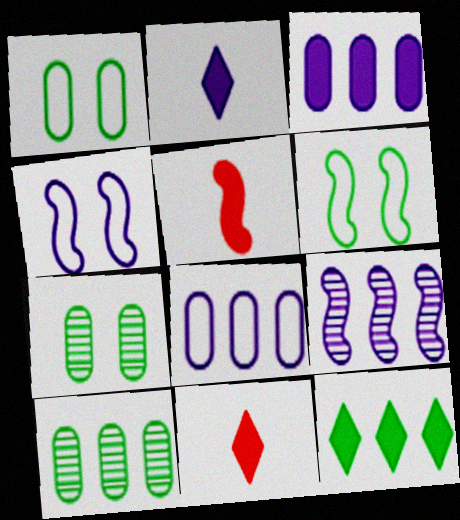[[1, 9, 11], 
[4, 10, 11], 
[5, 6, 9]]